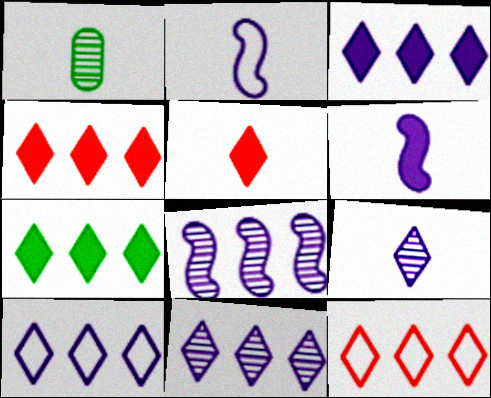[[1, 2, 5], 
[3, 4, 7], 
[3, 10, 11], 
[7, 11, 12]]